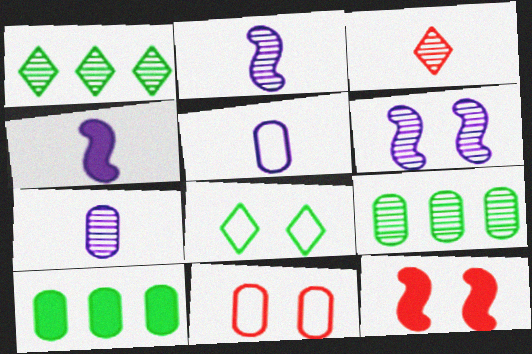[[1, 4, 11], 
[1, 5, 12], 
[3, 6, 9], 
[7, 10, 11]]